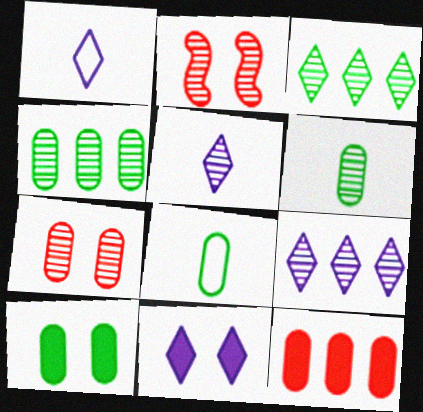[[1, 9, 11], 
[2, 4, 5], 
[2, 6, 9], 
[4, 8, 10]]